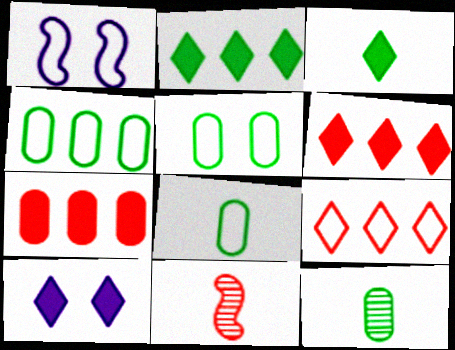[[1, 6, 12], 
[1, 8, 9], 
[3, 6, 10], 
[4, 5, 8], 
[4, 10, 11]]